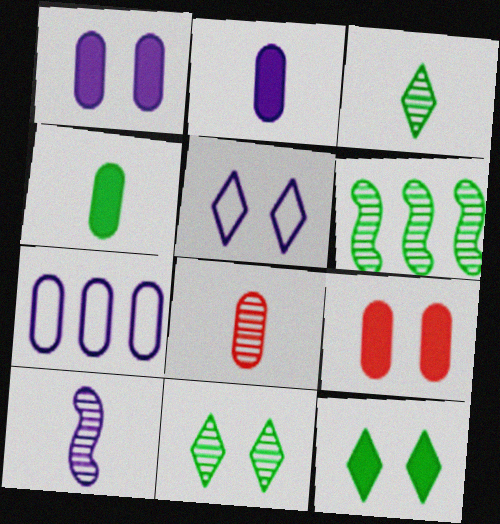[[3, 8, 10]]